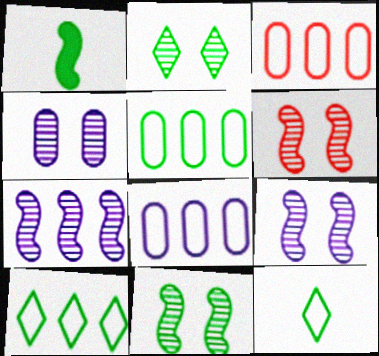[[1, 2, 5], 
[2, 4, 6], 
[3, 5, 8], 
[6, 9, 11]]